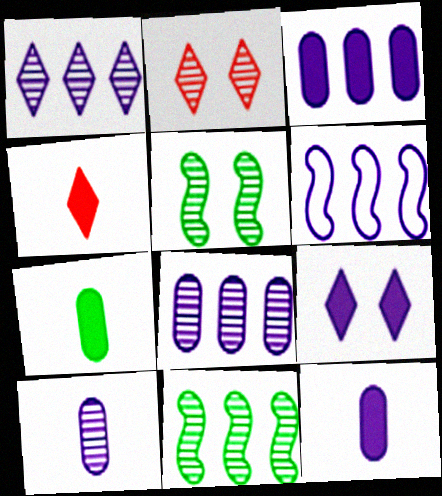[[1, 3, 6], 
[2, 6, 7], 
[2, 10, 11], 
[6, 9, 10]]